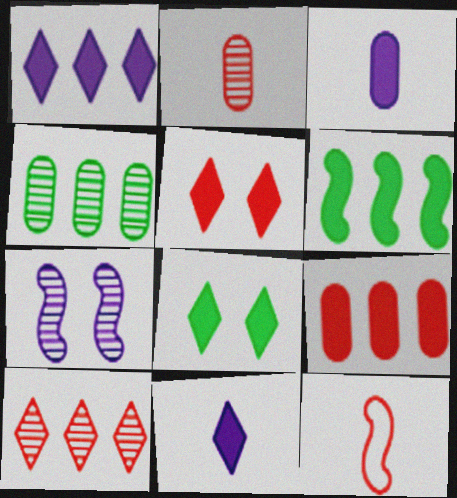[[1, 6, 9], 
[3, 5, 6], 
[6, 7, 12]]